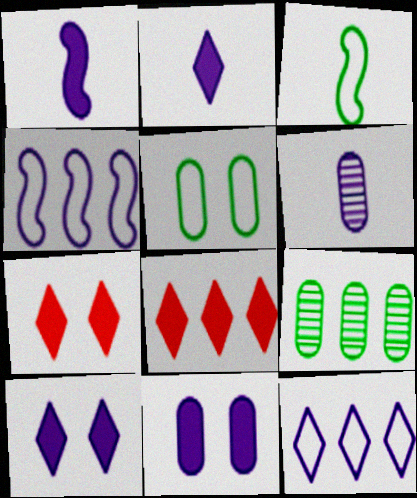[[4, 6, 10], 
[4, 8, 9]]